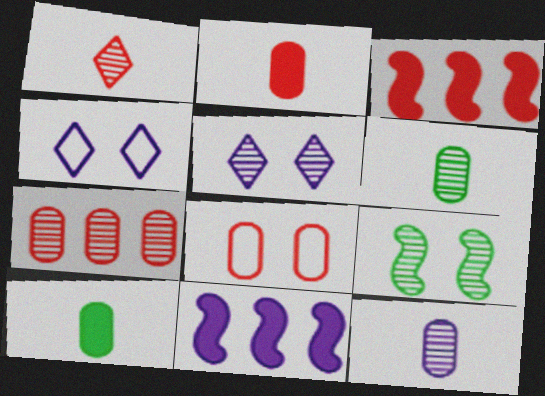[[1, 3, 8], 
[2, 7, 8], 
[3, 4, 6], 
[4, 11, 12]]